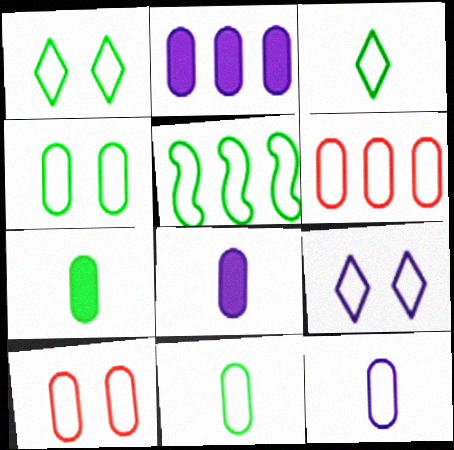[[1, 5, 11], 
[3, 4, 5], 
[4, 6, 12]]